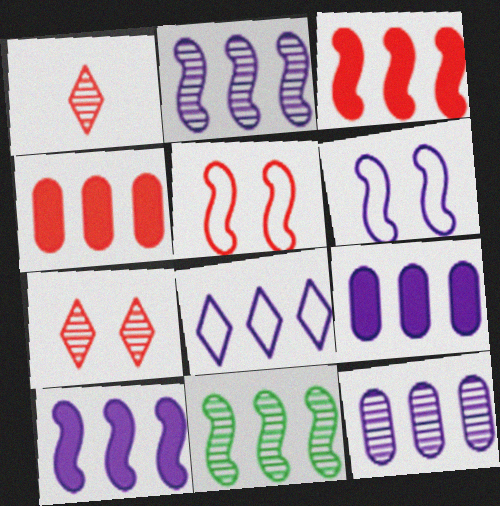[[1, 4, 5], 
[2, 8, 9], 
[4, 8, 11], 
[8, 10, 12]]